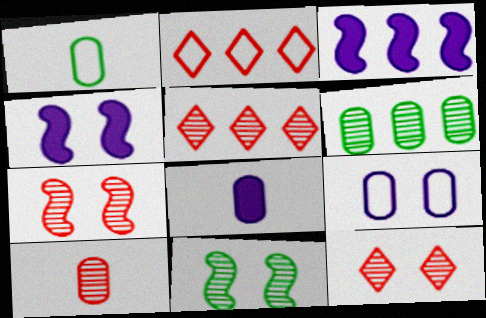[[1, 3, 12], 
[1, 4, 5], 
[1, 8, 10], 
[2, 3, 6], 
[2, 8, 11], 
[5, 7, 10]]